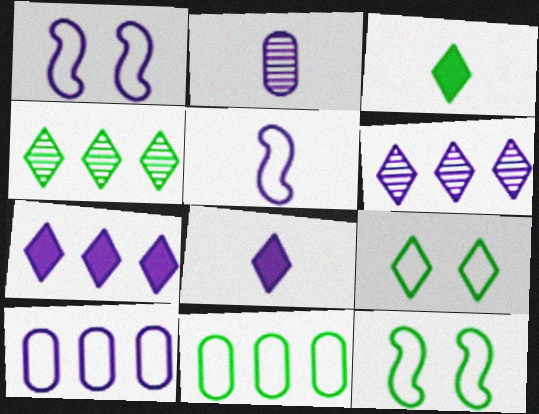[[1, 2, 7], 
[2, 5, 8], 
[3, 4, 9]]